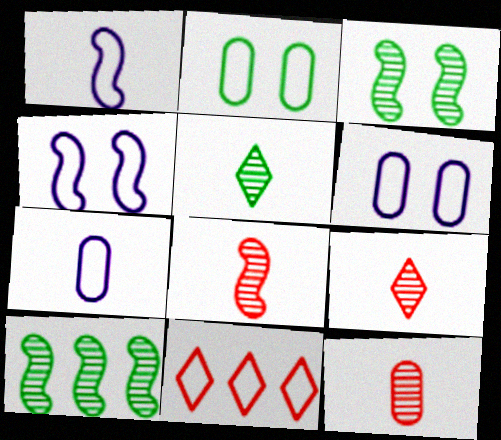[[1, 2, 11], 
[8, 9, 12]]